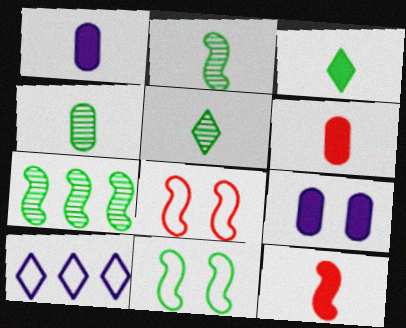[[1, 3, 12], 
[2, 4, 5]]